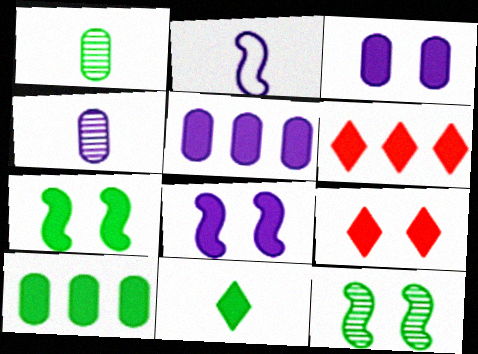[[3, 7, 9], 
[7, 10, 11]]